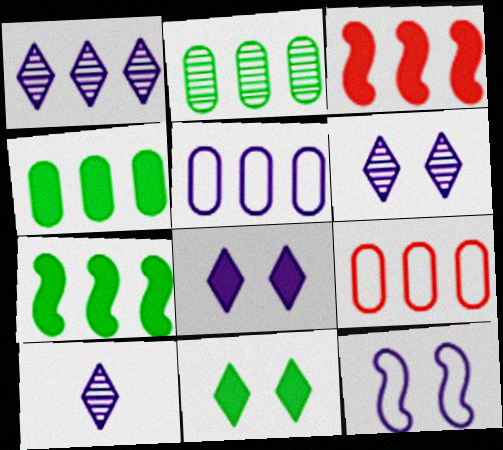[[1, 6, 10], 
[1, 7, 9]]